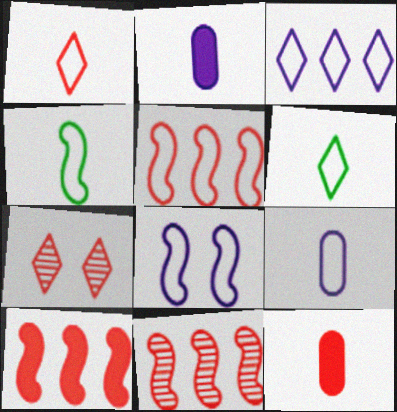[[1, 4, 9], 
[3, 8, 9], 
[4, 5, 8], 
[5, 7, 12], 
[5, 10, 11]]